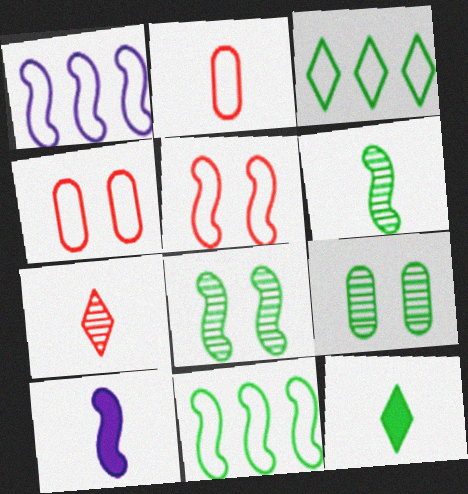[[9, 11, 12]]